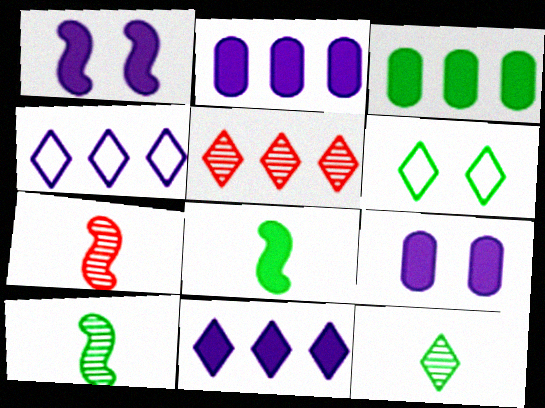[[2, 6, 7], 
[3, 6, 10]]